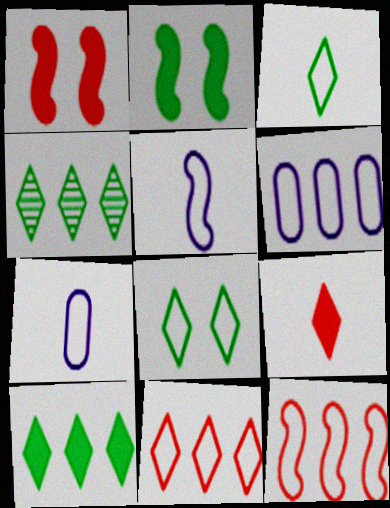[[1, 4, 7], 
[7, 8, 12]]